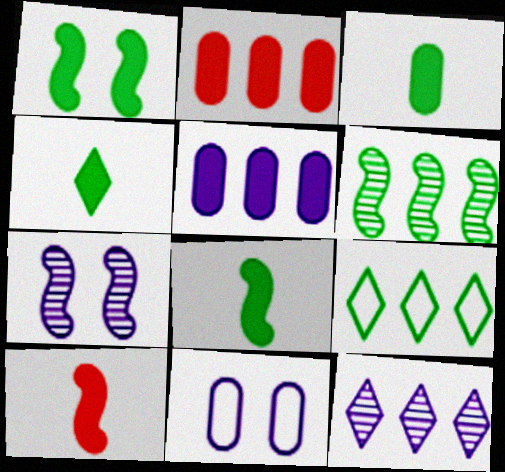[[3, 4, 8]]